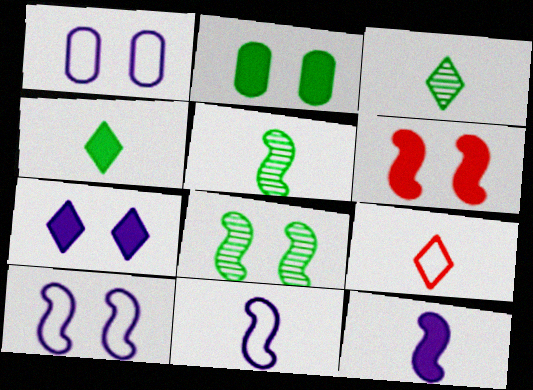[[2, 6, 7], 
[6, 8, 10]]